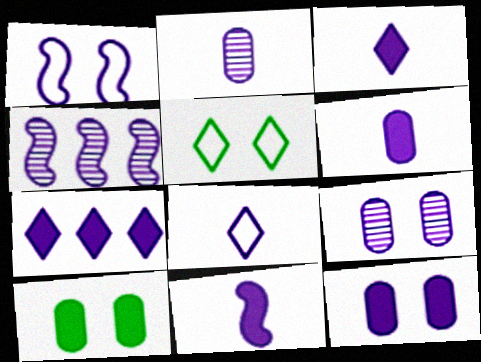[[1, 2, 7], 
[1, 4, 11], 
[2, 8, 11], 
[3, 6, 11], 
[4, 8, 12], 
[7, 11, 12]]